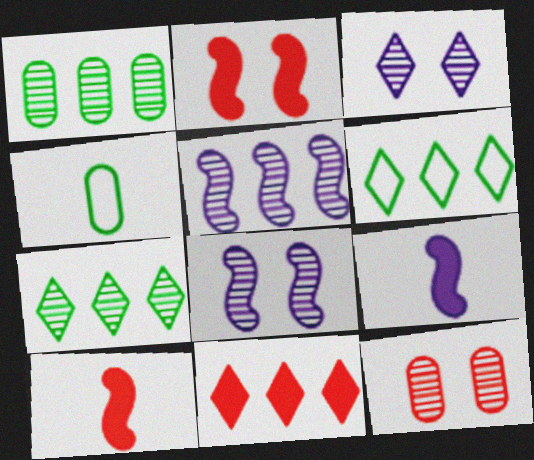[[4, 8, 11], 
[6, 9, 12]]